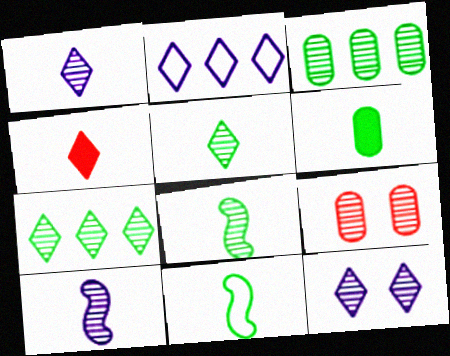[[5, 6, 11], 
[7, 9, 10]]